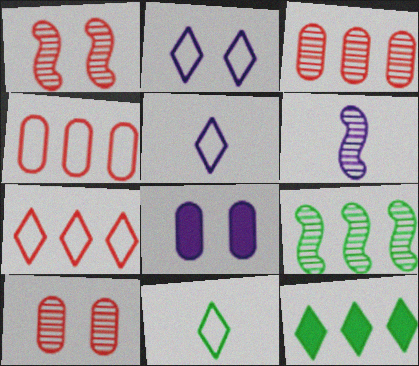[[1, 6, 9], 
[2, 7, 11]]